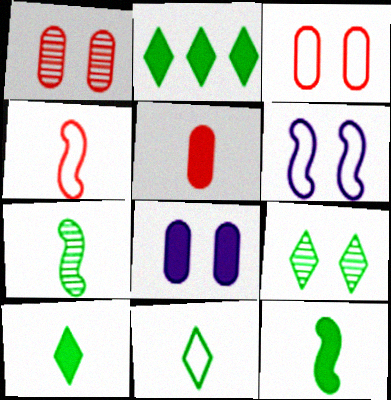[[2, 9, 11]]